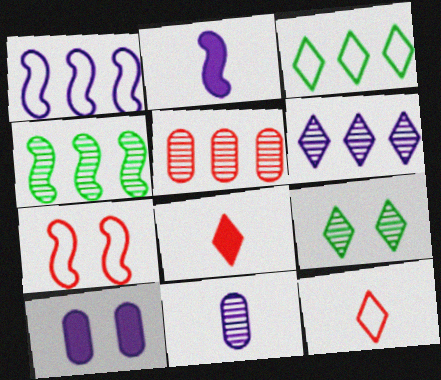[[2, 4, 7], 
[4, 5, 6], 
[4, 10, 12], 
[5, 7, 8], 
[7, 9, 10]]